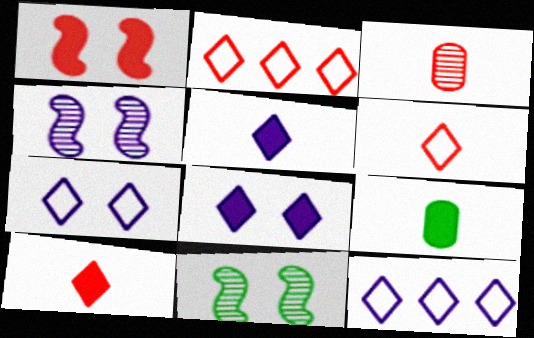[[1, 2, 3], 
[2, 4, 9]]